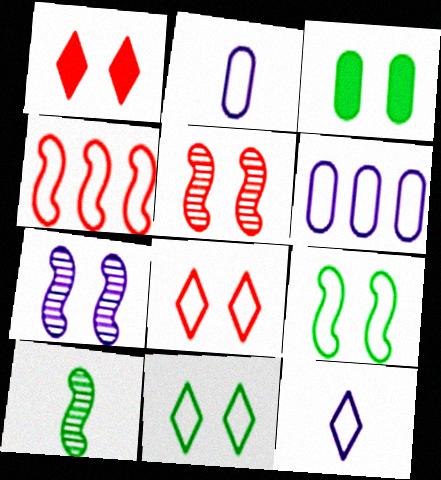[[1, 6, 10], 
[2, 4, 11], 
[3, 7, 8]]